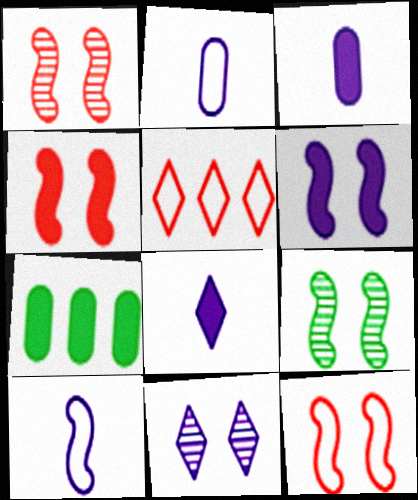[[1, 4, 12], 
[3, 5, 9], 
[4, 7, 8], 
[6, 9, 12]]